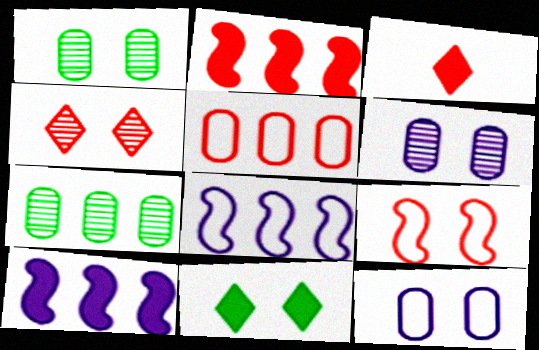[[1, 3, 8], 
[6, 9, 11]]